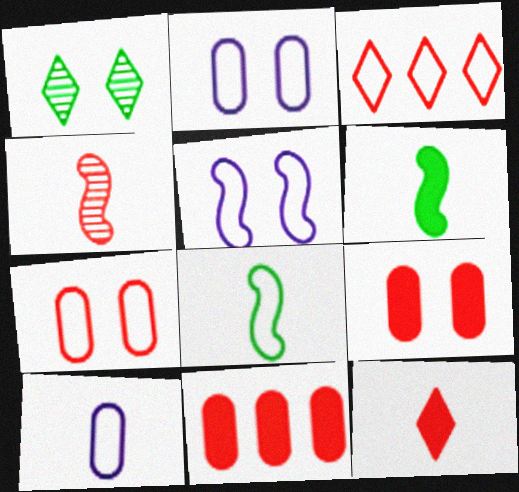[[1, 5, 9], 
[2, 3, 8], 
[3, 4, 9]]